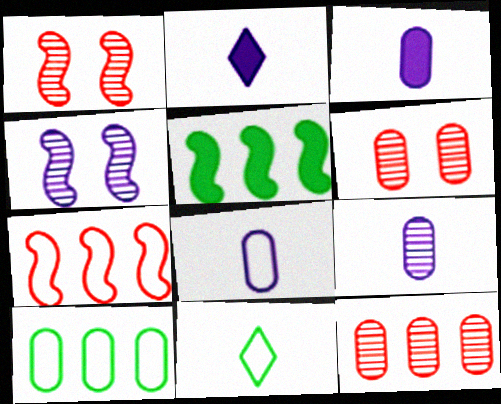[[1, 2, 10], 
[3, 6, 10], 
[3, 8, 9]]